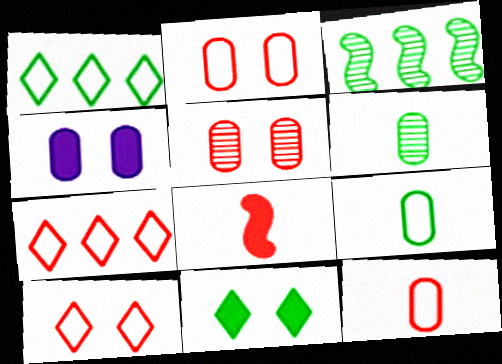[[3, 9, 11], 
[5, 7, 8]]